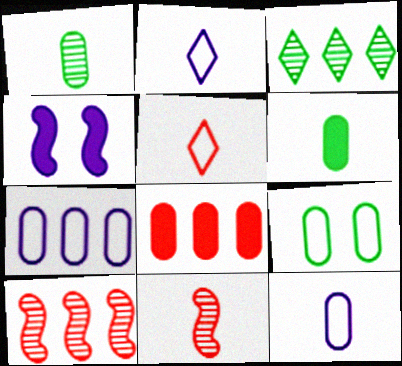[[2, 6, 11]]